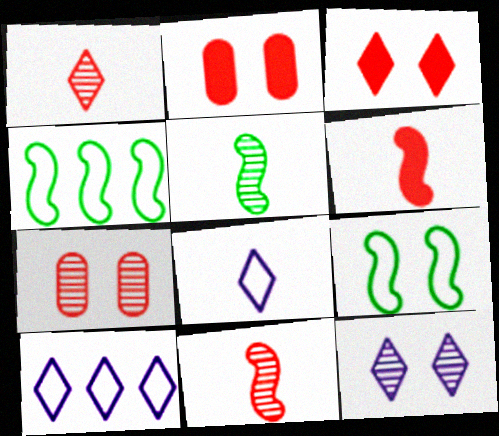[[2, 5, 10], 
[2, 9, 12]]